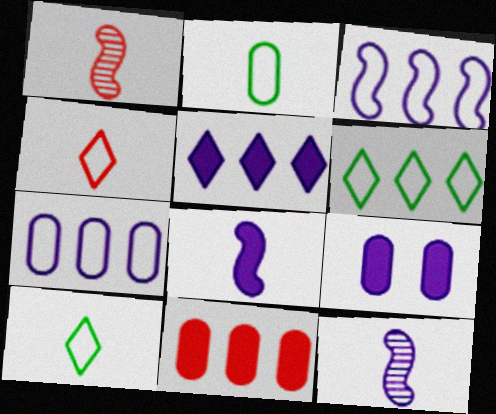[[1, 6, 9], 
[5, 8, 9]]